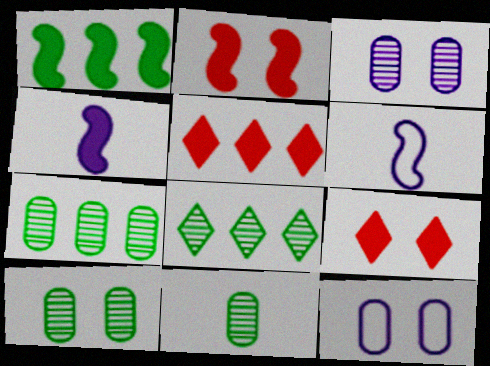[[1, 2, 4], 
[5, 6, 10], 
[6, 7, 9], 
[7, 10, 11]]